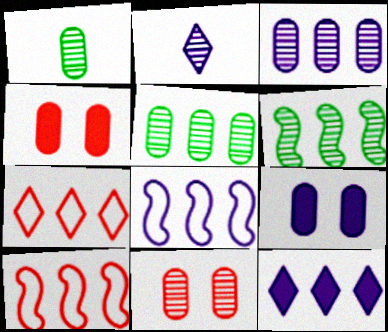[[1, 3, 11], 
[2, 6, 11], 
[2, 8, 9], 
[3, 8, 12], 
[5, 10, 12]]